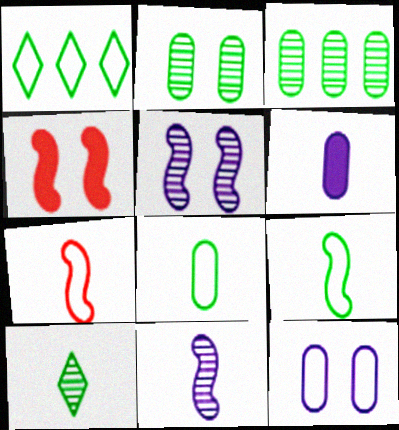[[1, 7, 12], 
[6, 7, 10]]